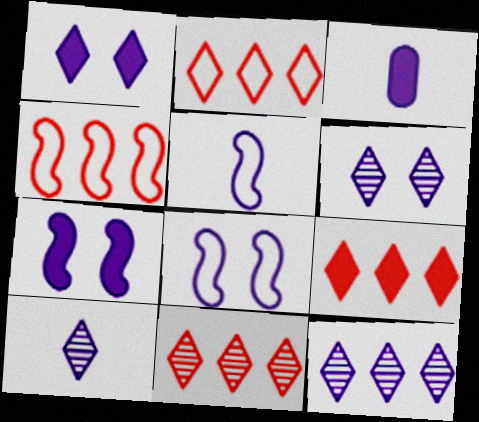[[2, 9, 11], 
[3, 5, 10], 
[3, 8, 12], 
[6, 10, 12]]